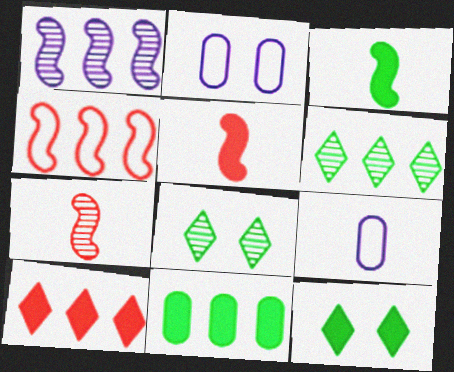[[2, 5, 6], 
[3, 11, 12]]